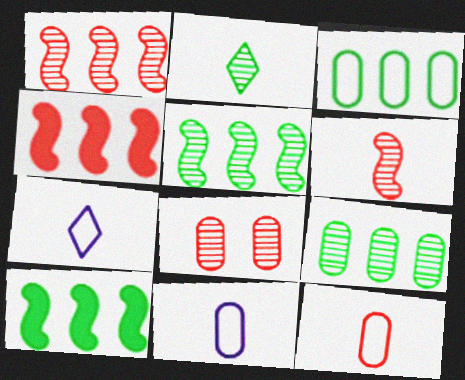[[7, 8, 10]]